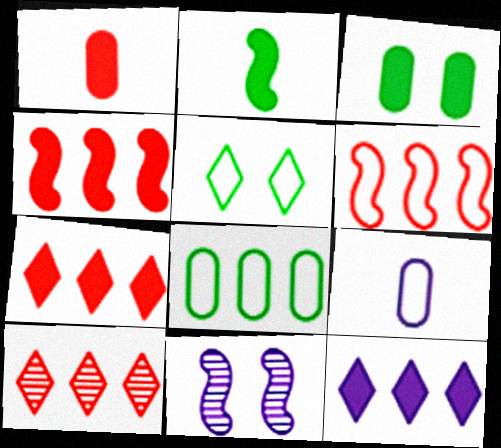[[2, 6, 11], 
[5, 6, 9], 
[9, 11, 12]]